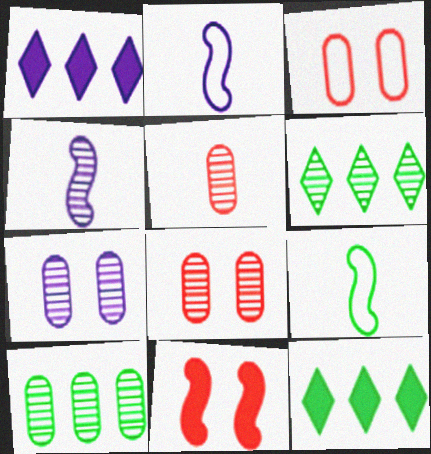[[1, 2, 7], 
[1, 8, 9], 
[2, 8, 12], 
[3, 4, 12], 
[4, 6, 8], 
[5, 7, 10]]